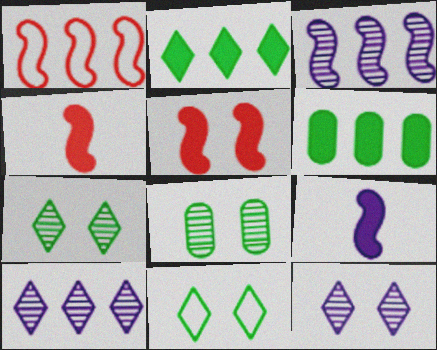[[1, 6, 10]]